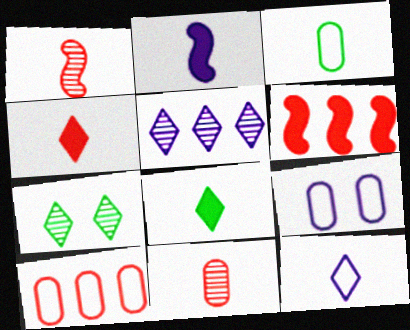[[2, 5, 9], 
[2, 7, 10], 
[3, 9, 10]]